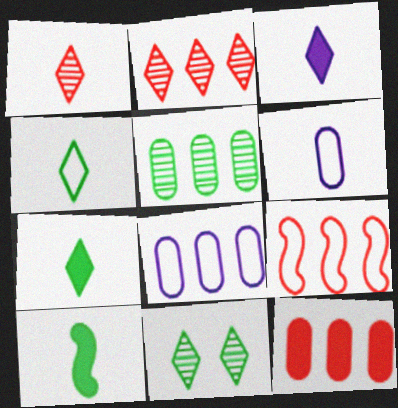[[1, 3, 4], 
[1, 6, 10], 
[2, 9, 12], 
[5, 8, 12]]